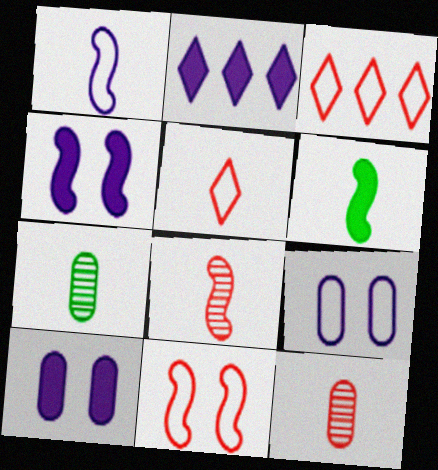[[1, 6, 8], 
[2, 7, 11], 
[3, 4, 7]]